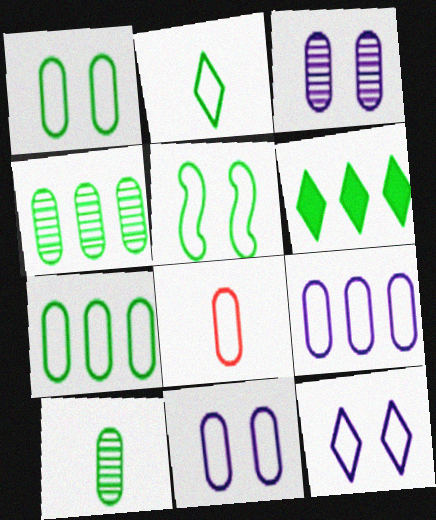[[1, 8, 9], 
[2, 5, 7], 
[5, 6, 10], 
[7, 8, 11]]